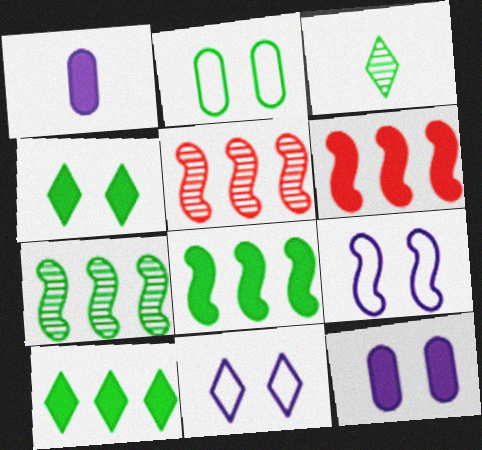[[1, 4, 6], 
[2, 3, 8]]